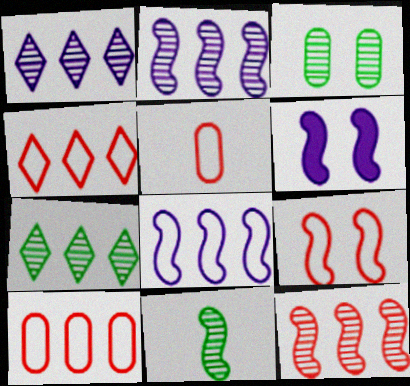[[3, 7, 11], 
[4, 5, 9], 
[5, 6, 7]]